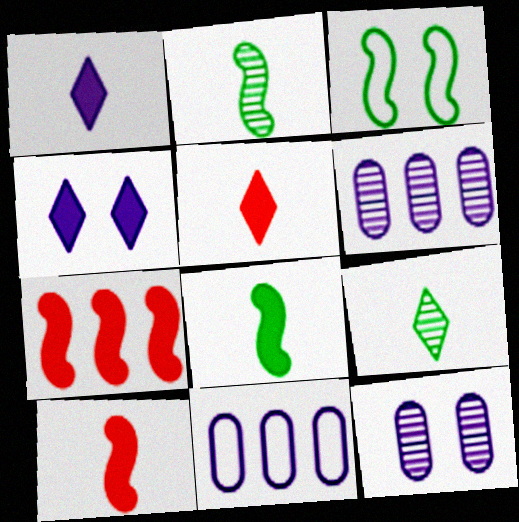[[3, 5, 6]]